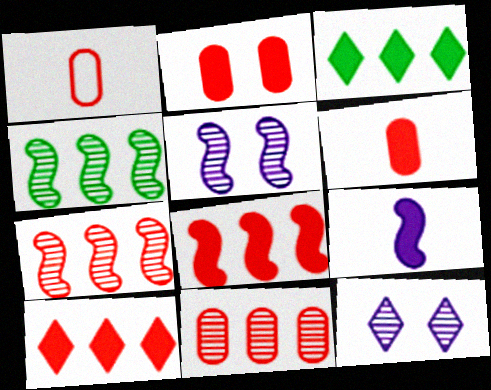[[1, 2, 11], 
[1, 3, 5], 
[2, 3, 9]]